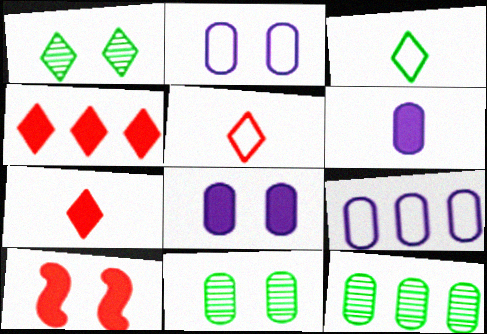[[1, 2, 10]]